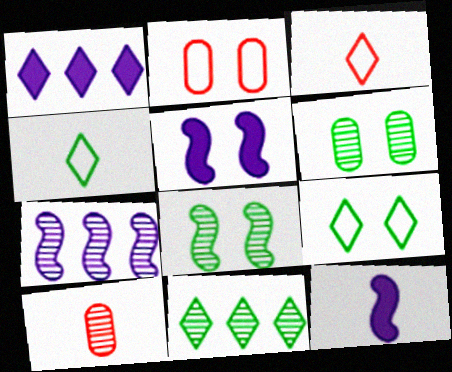[[2, 11, 12], 
[4, 10, 12]]